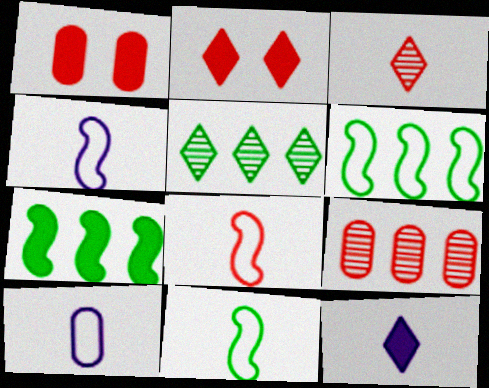[[1, 4, 5], 
[1, 7, 12], 
[2, 8, 9], 
[4, 8, 11]]